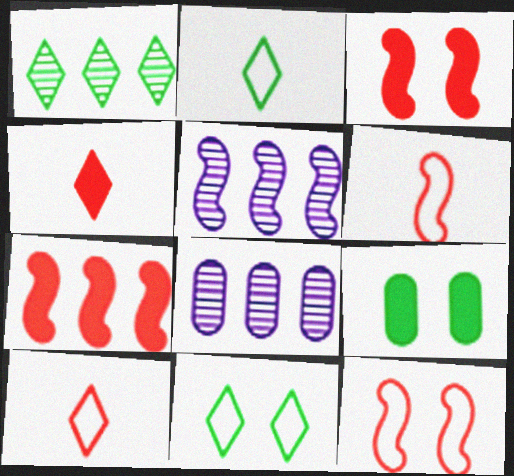[[2, 3, 8], 
[5, 9, 10]]